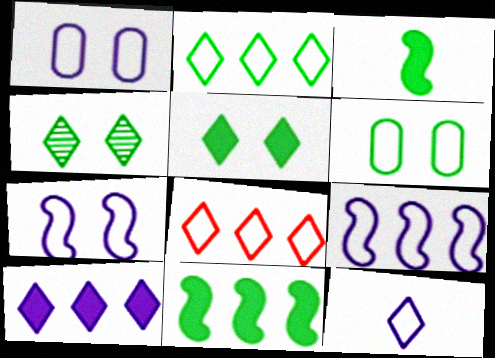[[1, 9, 12]]